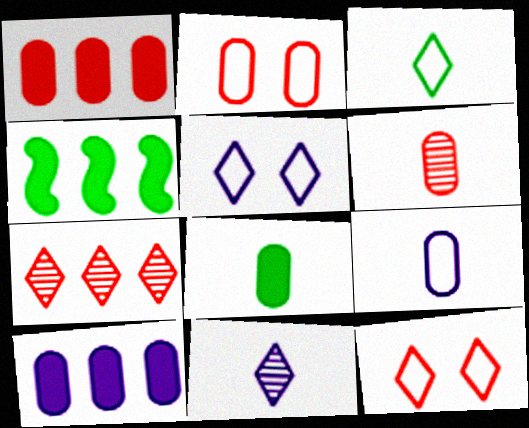[[1, 2, 6], 
[2, 4, 11], 
[4, 5, 6], 
[6, 8, 9]]